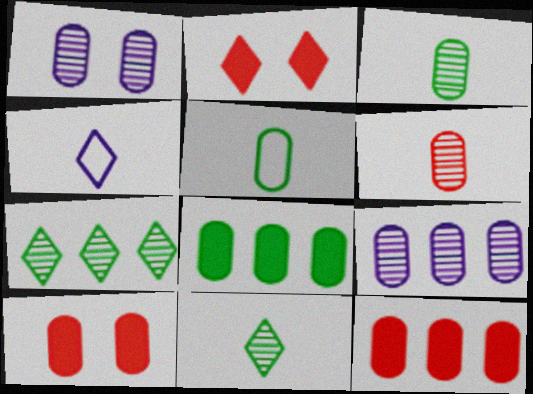[[1, 5, 12], 
[2, 4, 7], 
[5, 9, 10]]